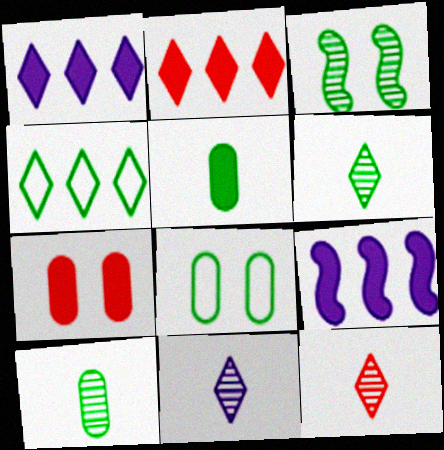[[3, 4, 5], 
[6, 11, 12], 
[8, 9, 12]]